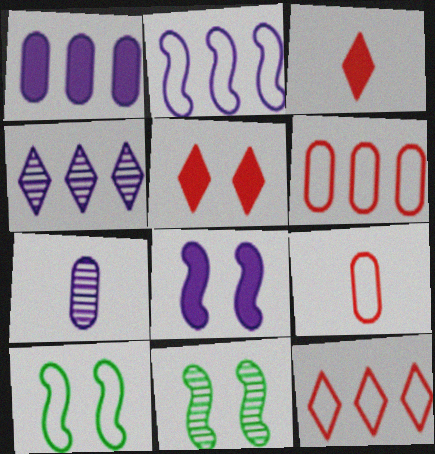[[1, 2, 4]]